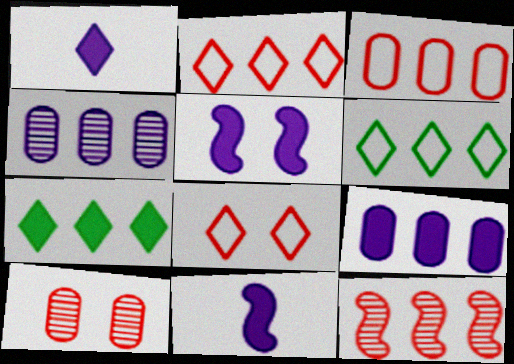[[1, 5, 9], 
[6, 9, 12], 
[6, 10, 11]]